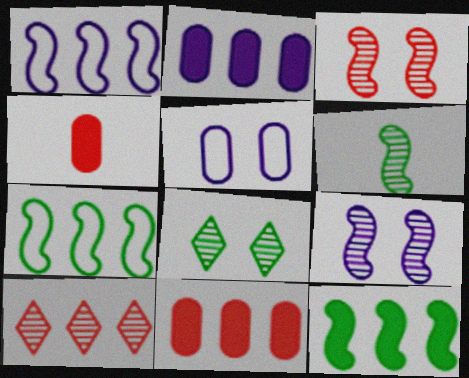[[1, 4, 8], 
[2, 7, 10]]